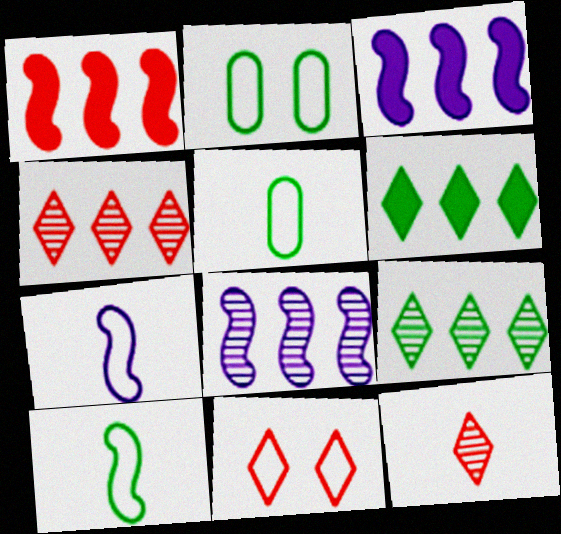[[2, 3, 12]]